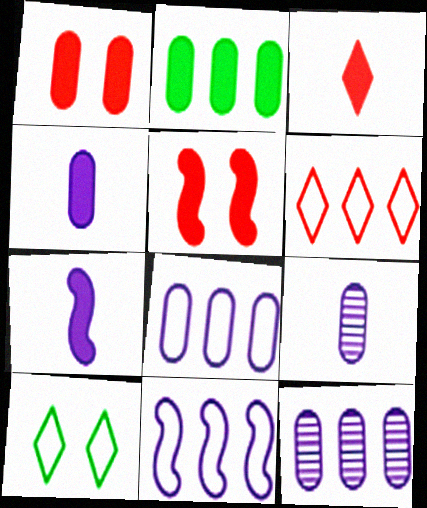[[1, 2, 4]]